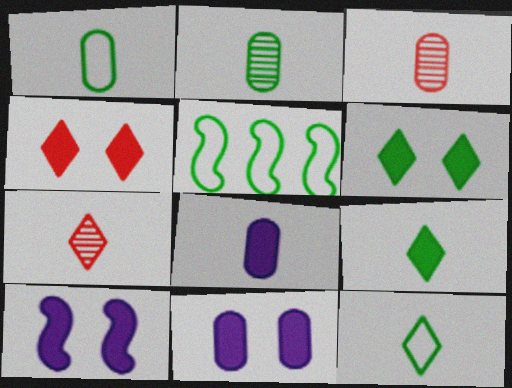[[1, 3, 8], 
[2, 5, 6], 
[5, 7, 11]]